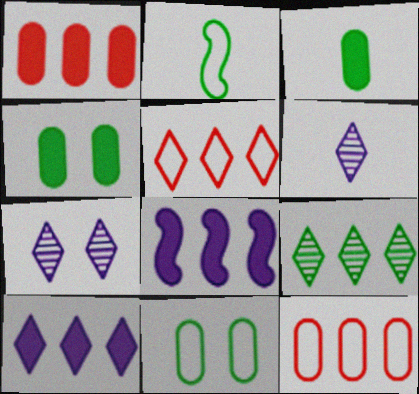[[1, 2, 7], 
[2, 4, 9], 
[5, 9, 10], 
[8, 9, 12]]